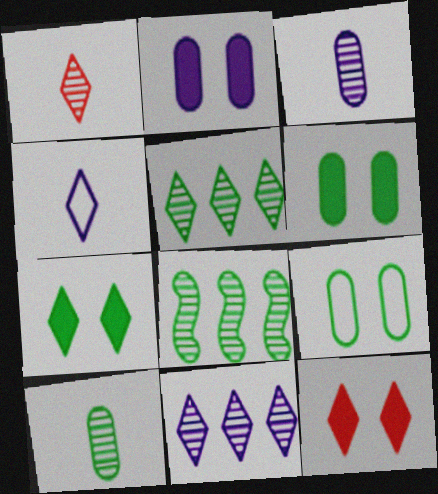[[4, 5, 12]]